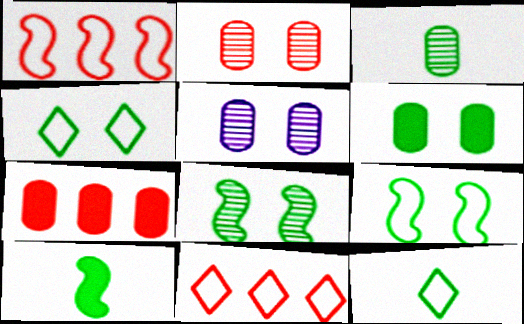[[3, 10, 12], 
[4, 6, 8], 
[5, 10, 11]]